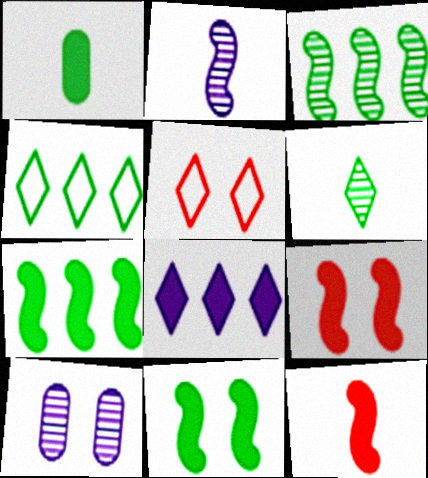[[1, 8, 9], 
[4, 10, 12], 
[5, 6, 8], 
[5, 10, 11]]